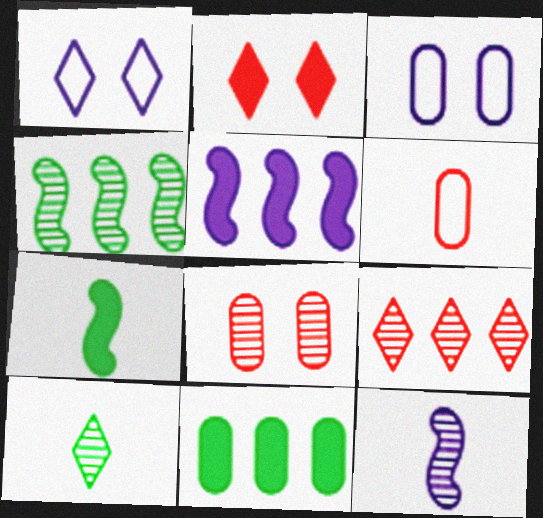[[3, 7, 9]]